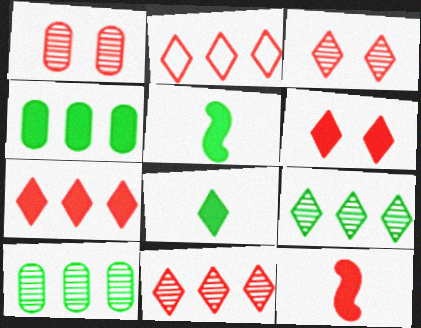[[1, 2, 12], 
[2, 7, 11]]